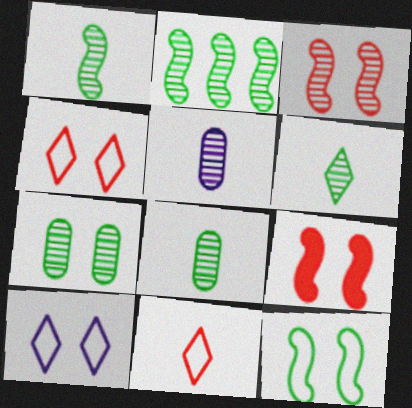[[1, 6, 8], 
[2, 6, 7], 
[7, 9, 10]]